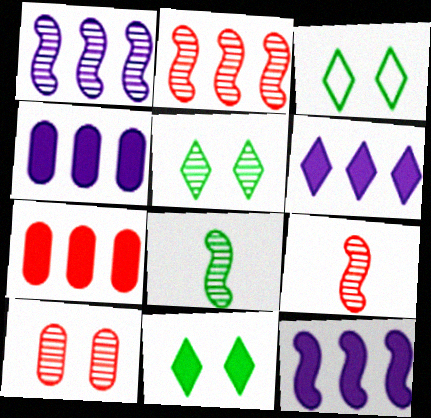[[3, 4, 9], 
[3, 5, 11], 
[4, 6, 12]]